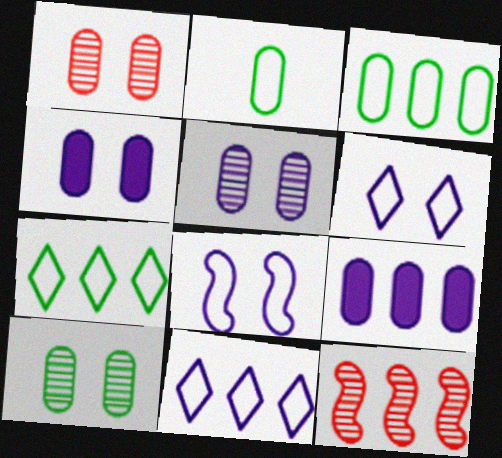[[1, 2, 9], 
[1, 5, 10], 
[7, 9, 12]]